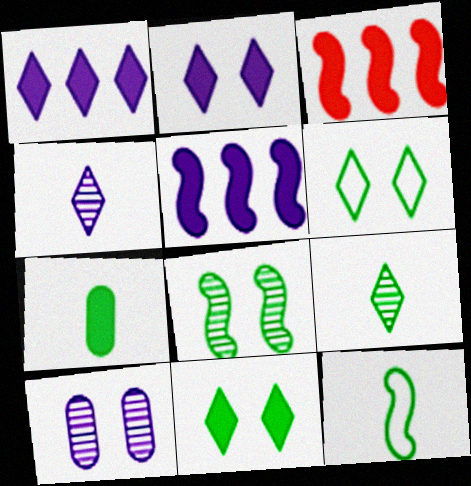[[2, 3, 7], 
[7, 9, 12]]